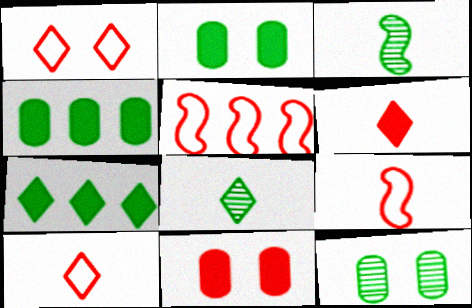[]